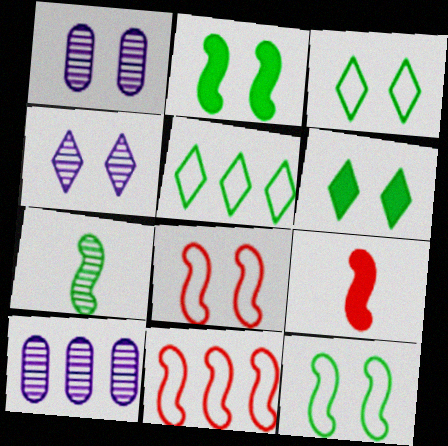[[1, 5, 9], 
[1, 6, 8], 
[3, 9, 10]]